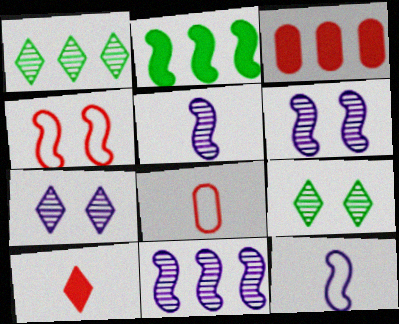[[2, 4, 5], 
[2, 7, 8], 
[3, 9, 12], 
[5, 6, 11]]